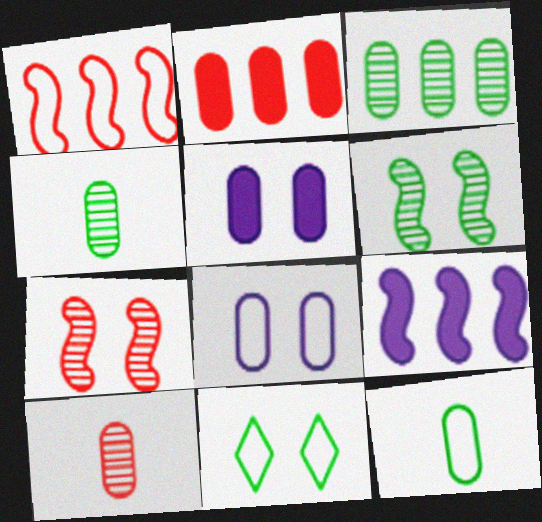[[2, 4, 8], 
[5, 7, 11], 
[9, 10, 11]]